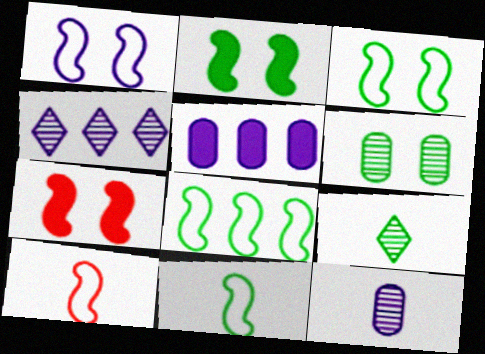[[1, 8, 10], 
[3, 8, 11]]